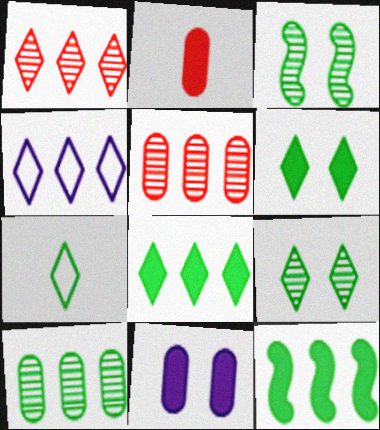[[1, 4, 8], 
[2, 3, 4], 
[4, 5, 12], 
[7, 8, 9]]